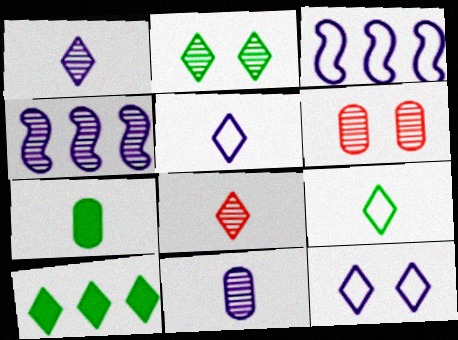[[2, 9, 10], 
[8, 10, 12]]